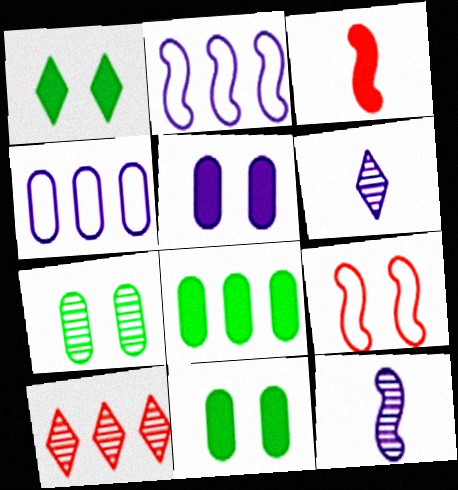[[2, 5, 6], 
[2, 8, 10], 
[6, 8, 9], 
[7, 10, 12]]